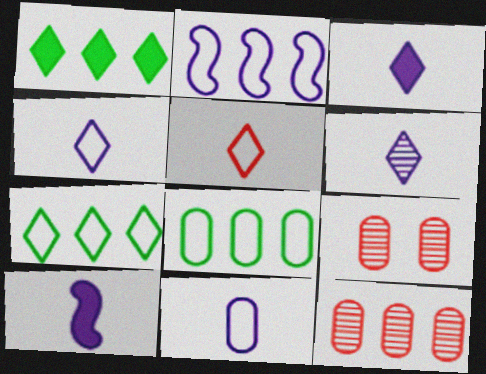[[1, 2, 12], 
[3, 4, 6], 
[6, 10, 11], 
[7, 9, 10]]